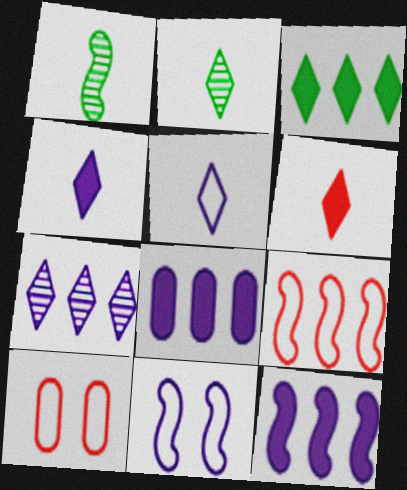[[2, 5, 6], 
[2, 10, 12]]